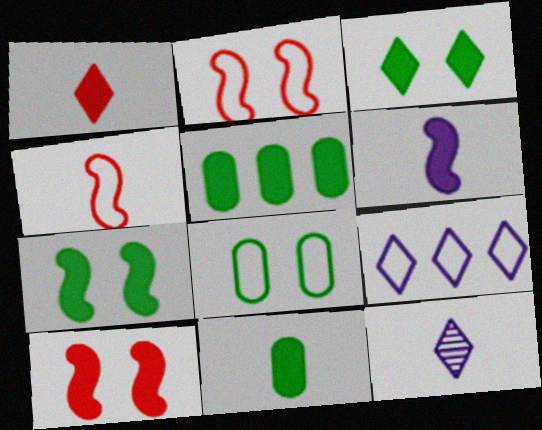[[1, 6, 11], 
[2, 5, 12], 
[4, 8, 9], 
[4, 11, 12]]